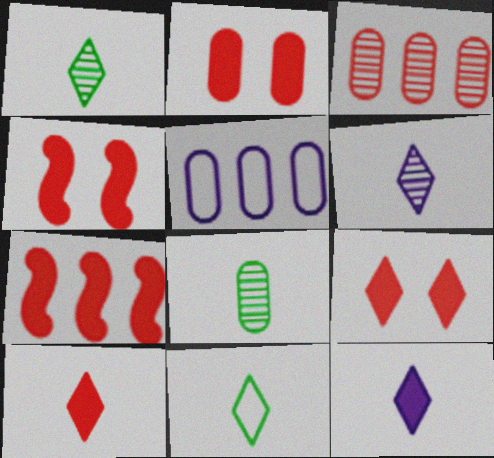[[1, 4, 5], 
[2, 4, 9], 
[2, 5, 8], 
[2, 7, 10], 
[6, 10, 11]]